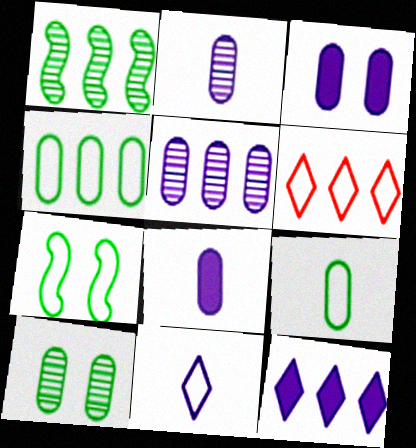[]